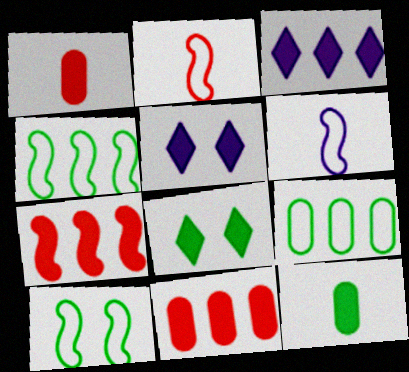[[5, 7, 12]]